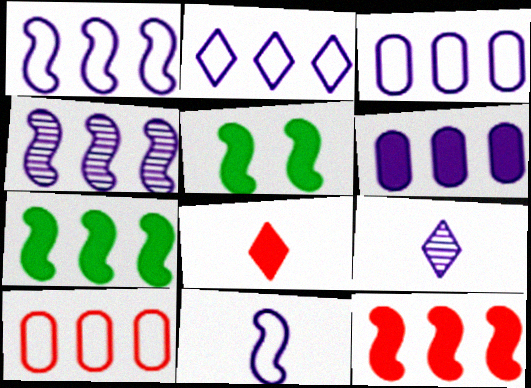[[1, 2, 3], 
[2, 4, 6], 
[5, 6, 8], 
[5, 9, 10]]